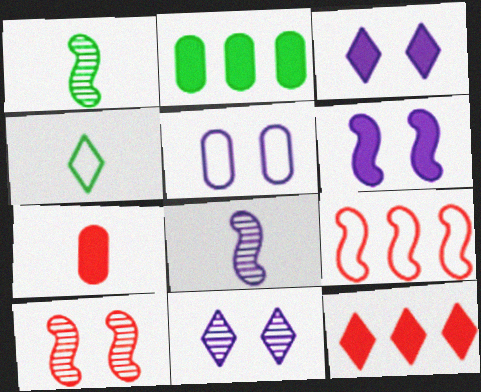[[1, 5, 12], 
[1, 6, 9], 
[4, 5, 9], 
[4, 7, 8], 
[4, 11, 12], 
[5, 6, 11]]